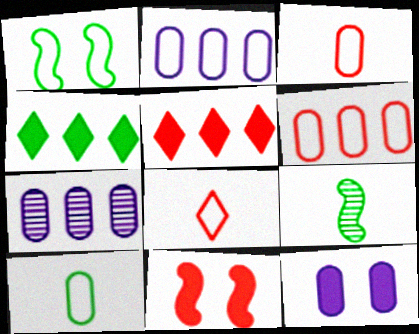[[1, 2, 8]]